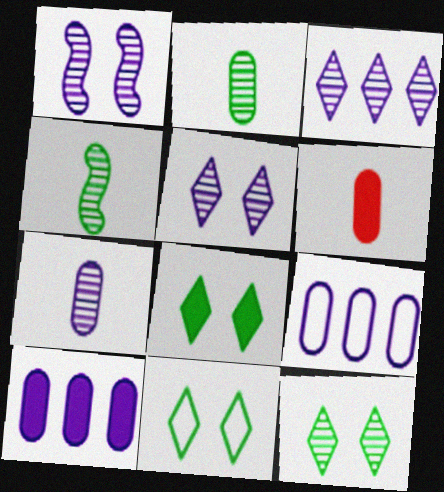[[1, 3, 7], 
[8, 11, 12]]